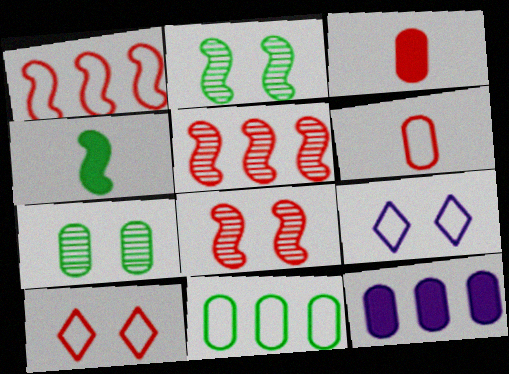[[1, 6, 10], 
[3, 5, 10], 
[6, 7, 12]]